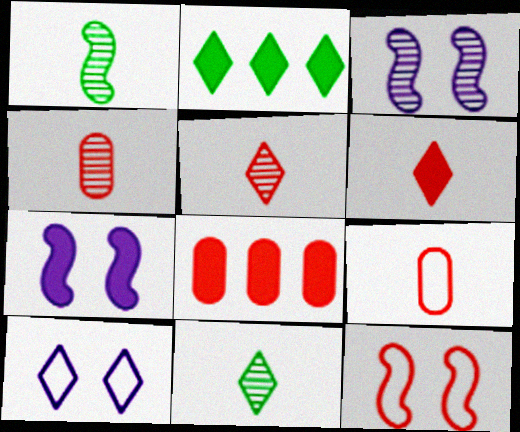[[1, 8, 10], 
[2, 3, 9], 
[2, 5, 10], 
[5, 8, 12]]